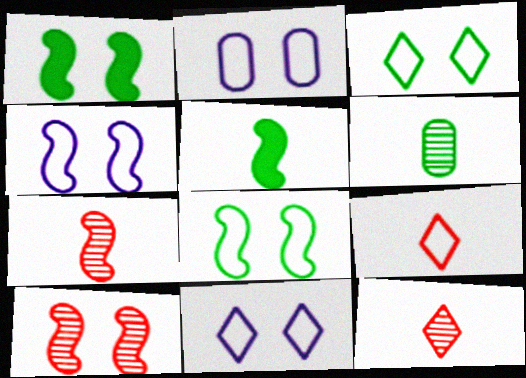[[1, 4, 10], 
[2, 4, 11]]